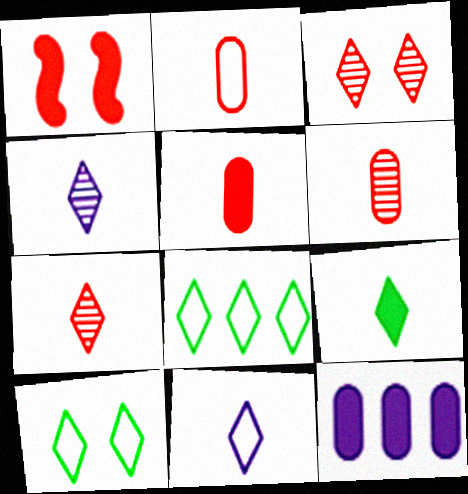[[1, 9, 12], 
[2, 5, 6], 
[7, 9, 11]]